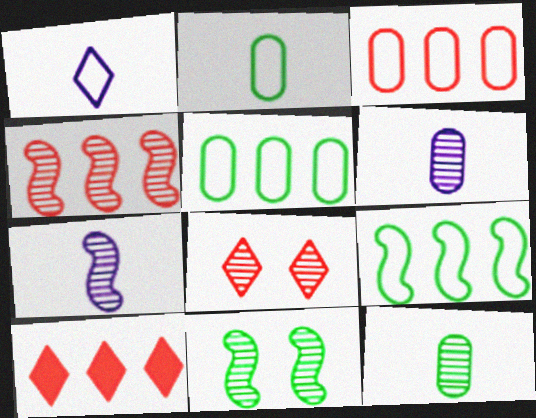[[3, 4, 10], 
[4, 7, 11]]